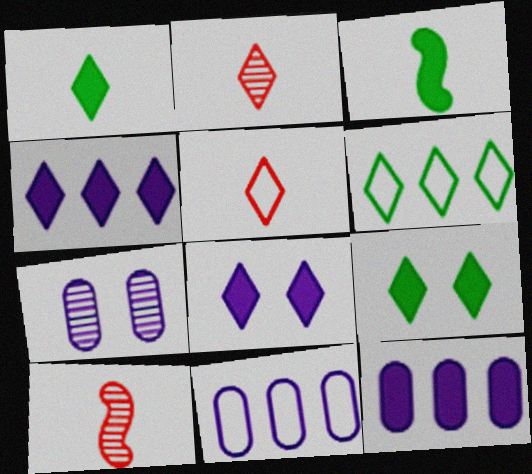[[2, 6, 8], 
[9, 10, 11]]